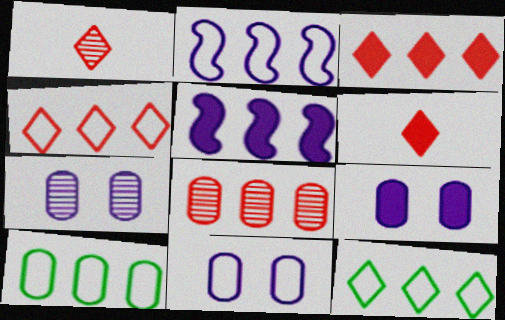[[2, 4, 10], 
[5, 8, 12], 
[7, 9, 11]]